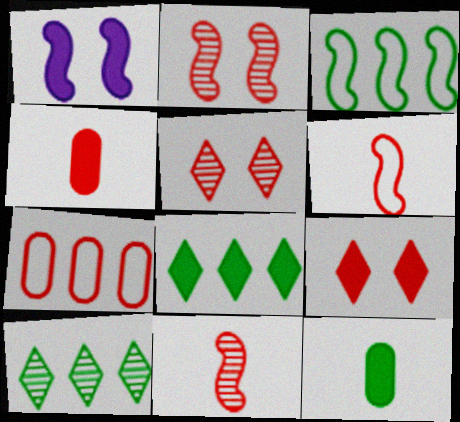[[1, 3, 11], 
[1, 4, 8], 
[7, 9, 11]]